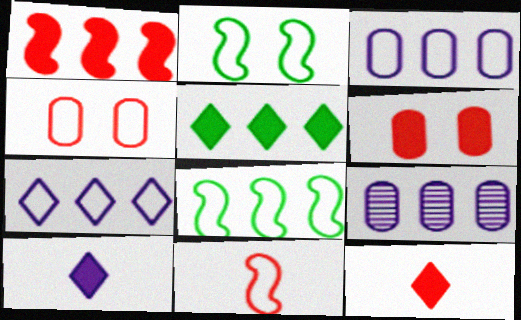[[1, 6, 12], 
[2, 9, 12]]